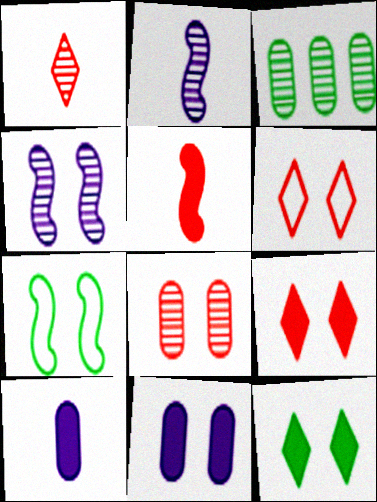[[1, 3, 4]]